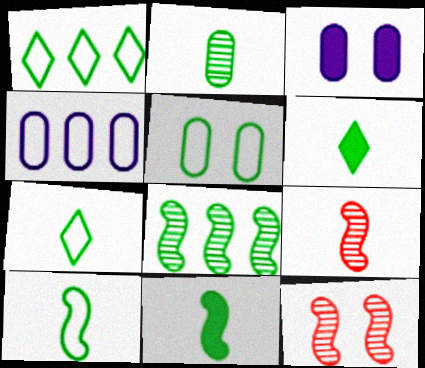[[1, 3, 9], 
[1, 5, 10], 
[2, 6, 10], 
[2, 7, 11], 
[4, 6, 12], 
[5, 6, 8]]